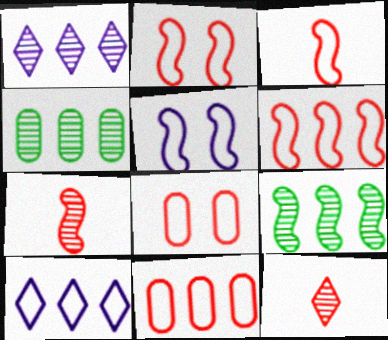[[2, 3, 6]]